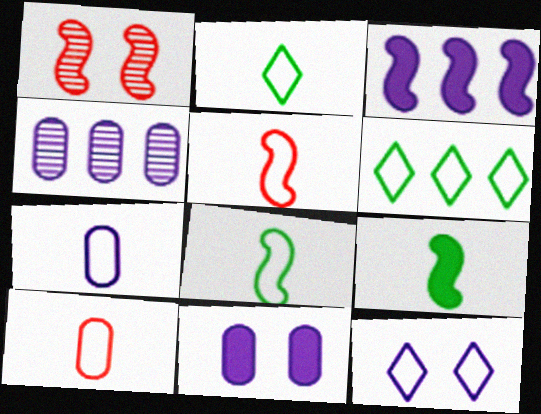[[1, 3, 8], 
[2, 5, 7], 
[4, 7, 11]]